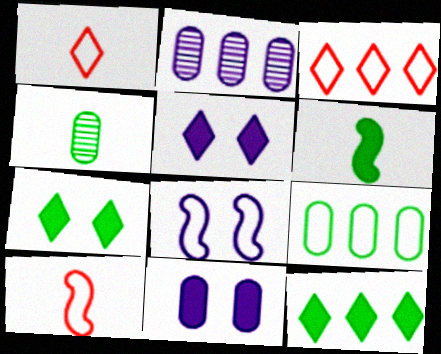[[1, 8, 9], 
[2, 7, 10]]